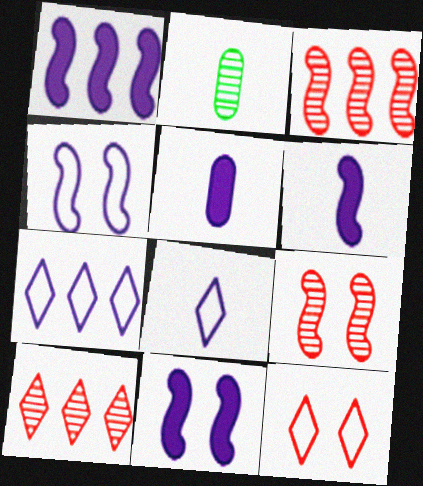[[1, 2, 12], 
[1, 6, 11]]